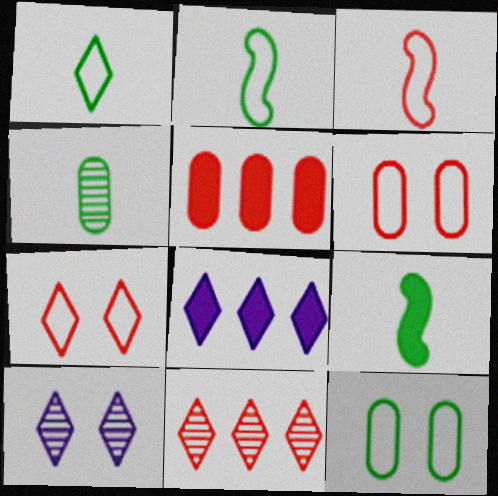[[1, 4, 9], 
[2, 5, 10]]